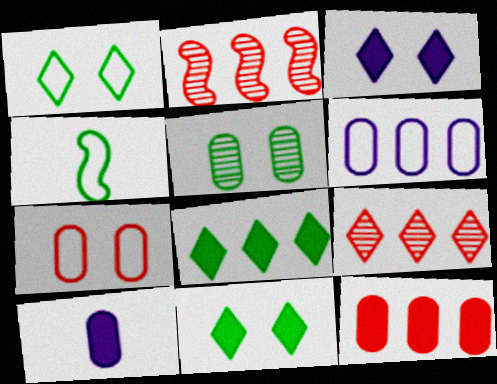[[1, 2, 10], 
[2, 6, 8], 
[4, 5, 8]]